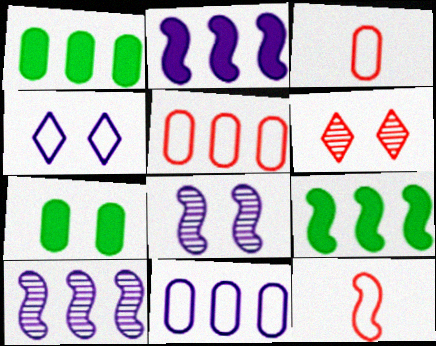[[8, 9, 12]]